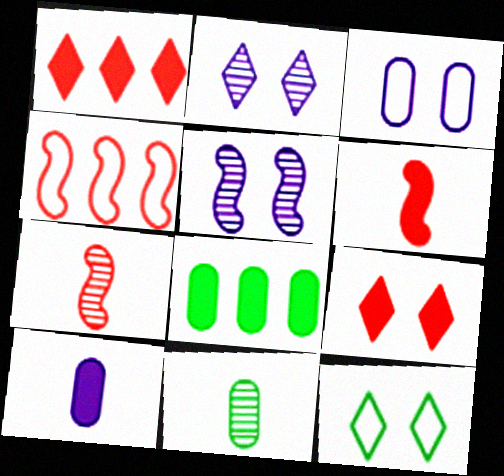[[2, 9, 12]]